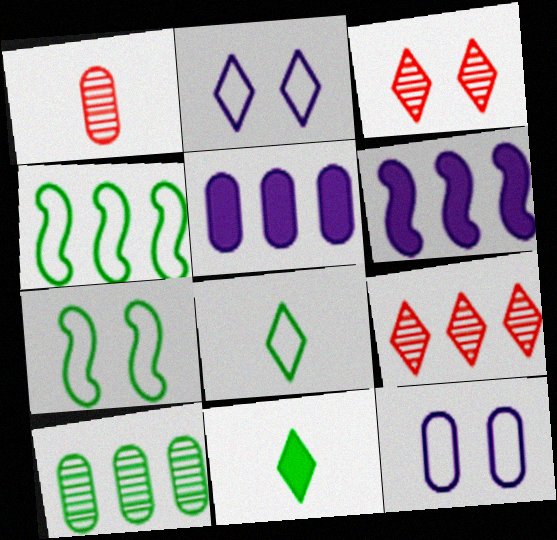[[2, 9, 11], 
[4, 5, 9], 
[7, 10, 11]]